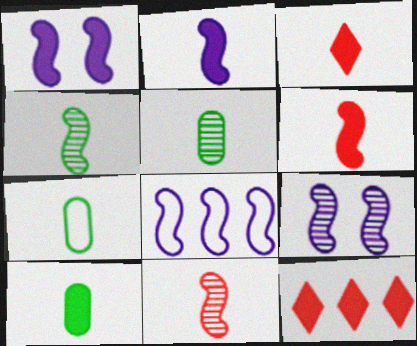[[1, 10, 12], 
[2, 3, 10], 
[2, 8, 9], 
[5, 7, 10], 
[7, 9, 12]]